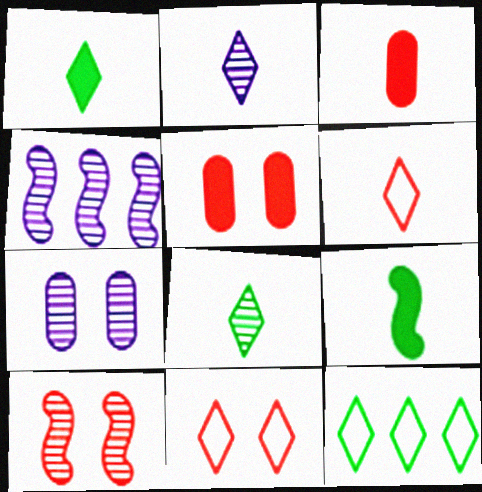[[1, 2, 6], 
[2, 4, 7], 
[5, 10, 11]]